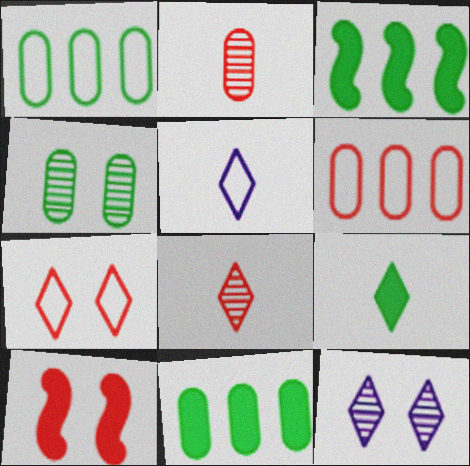[[5, 8, 9], 
[6, 8, 10]]